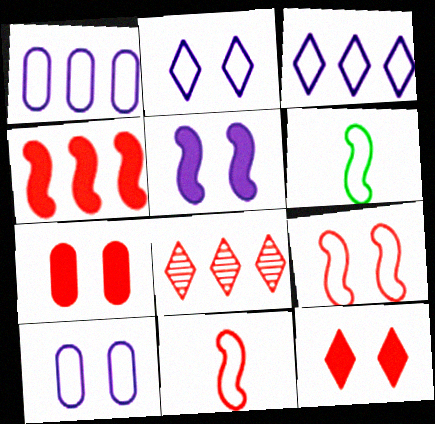[[7, 8, 11]]